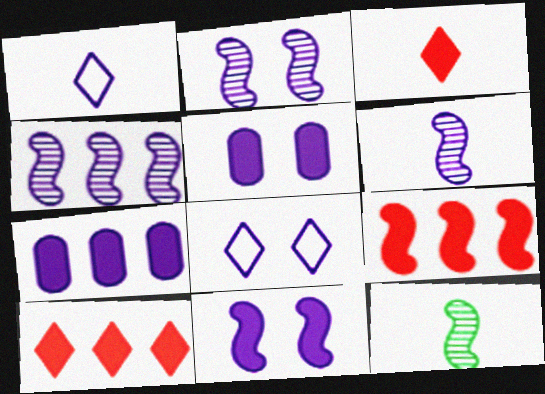[[1, 2, 7], 
[1, 4, 5], 
[2, 4, 6], 
[2, 5, 8], 
[6, 7, 8]]